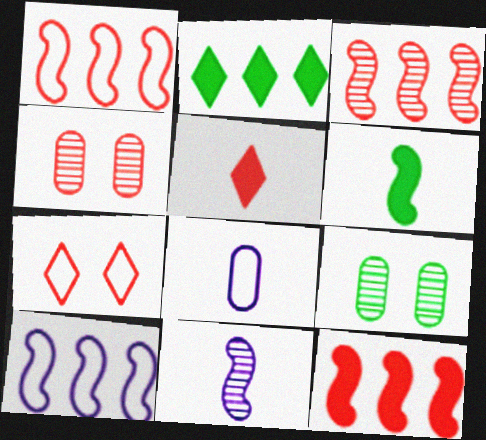[[1, 3, 12], 
[1, 4, 5], 
[5, 9, 10]]